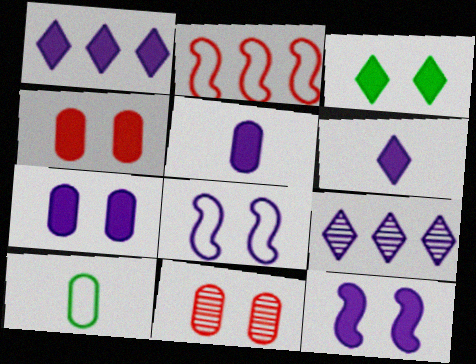[[1, 5, 12], 
[3, 4, 12], 
[3, 8, 11], 
[5, 8, 9]]